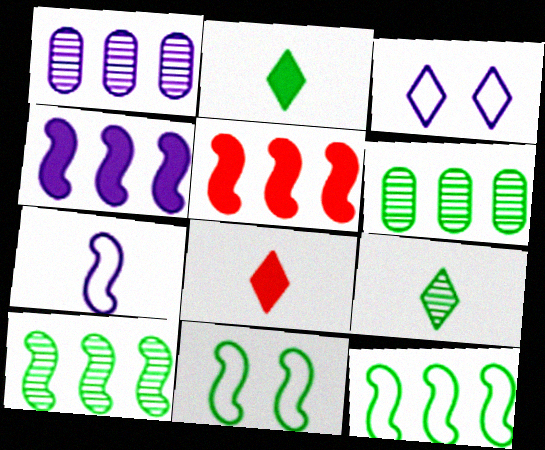[[1, 8, 11], 
[2, 6, 11]]